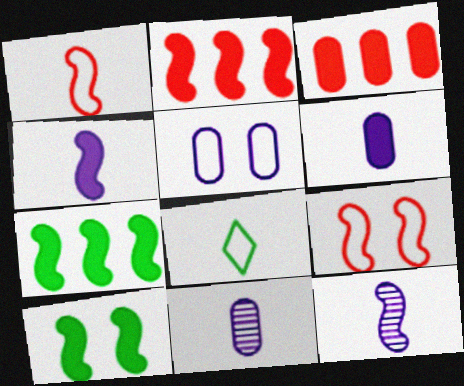[[2, 4, 10], 
[7, 9, 12]]